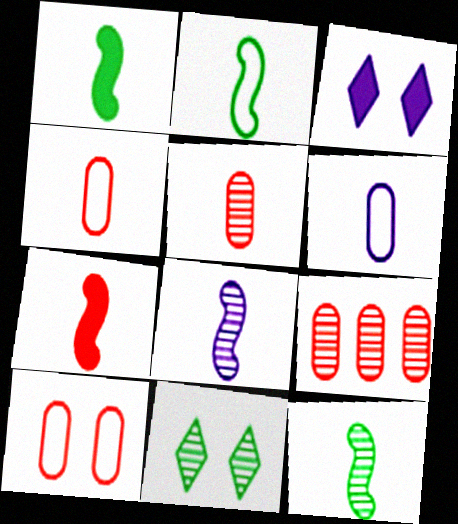[[1, 2, 12], 
[2, 3, 9], 
[2, 7, 8], 
[8, 9, 11]]